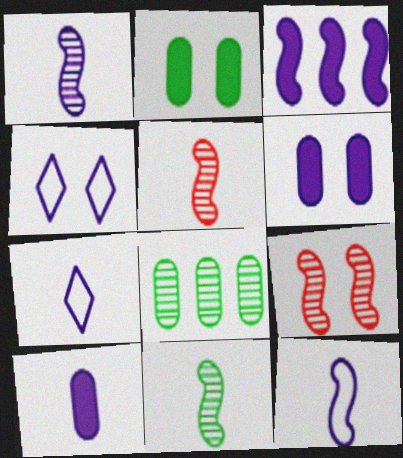[[1, 5, 11], 
[1, 7, 10], 
[2, 4, 9]]